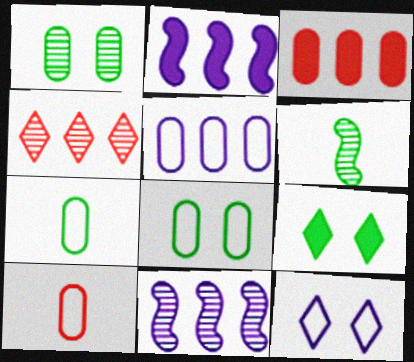[[3, 6, 12], 
[5, 8, 10], 
[9, 10, 11]]